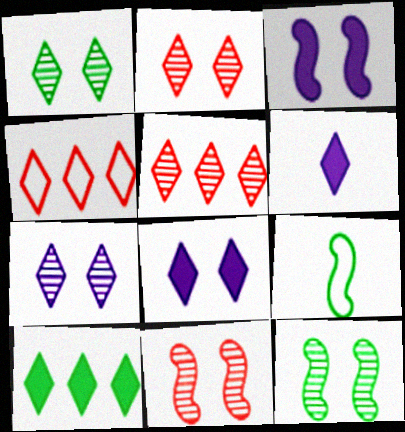[[1, 2, 7], 
[1, 4, 6]]